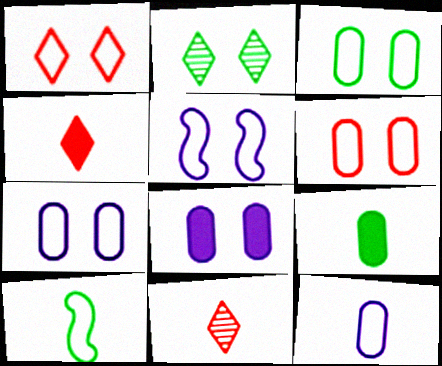[[1, 3, 5], 
[3, 6, 7]]